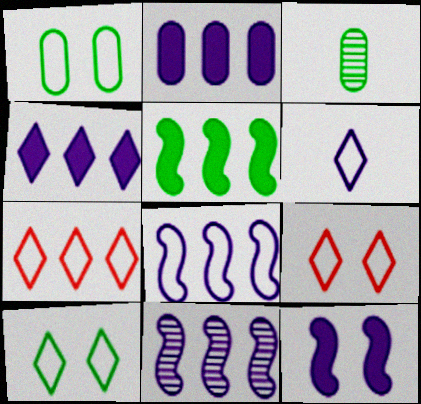[[3, 5, 10], 
[3, 7, 12], 
[6, 7, 10]]